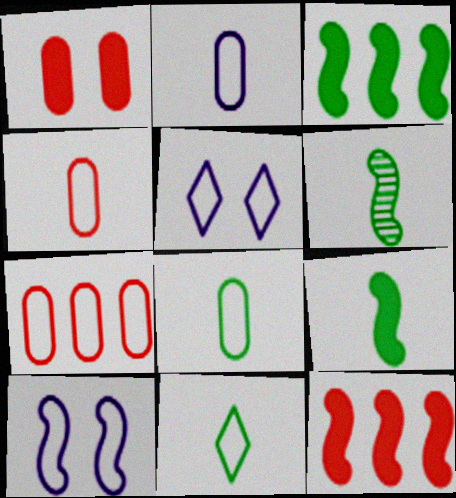[[2, 4, 8], 
[6, 10, 12], 
[7, 10, 11]]